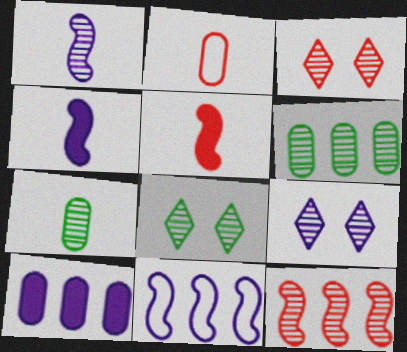[[1, 3, 6], 
[3, 8, 9], 
[7, 9, 12]]